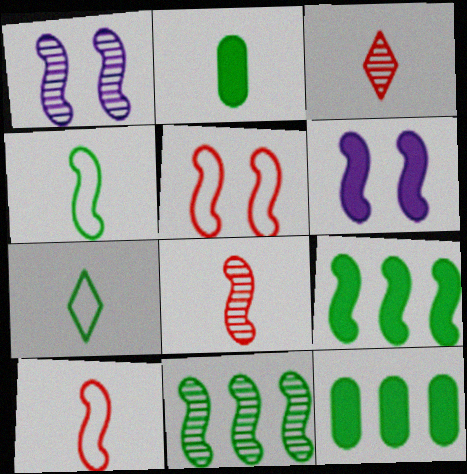[[1, 8, 11], 
[1, 9, 10], 
[6, 10, 11]]